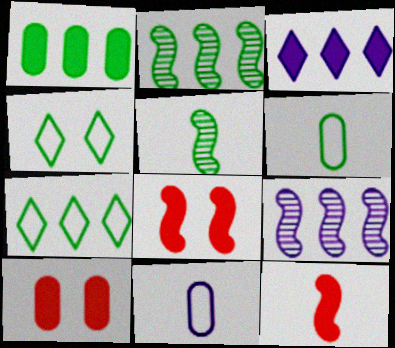[[1, 2, 7], 
[1, 4, 5]]